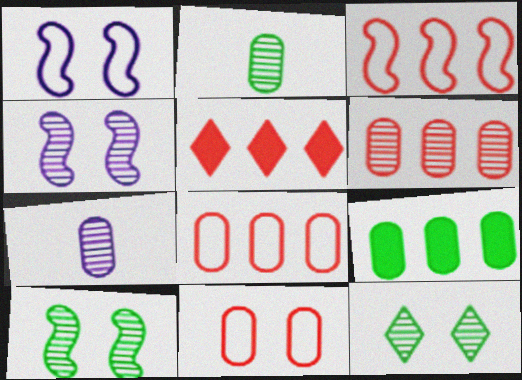[[1, 2, 5], 
[3, 5, 6], 
[7, 9, 11]]